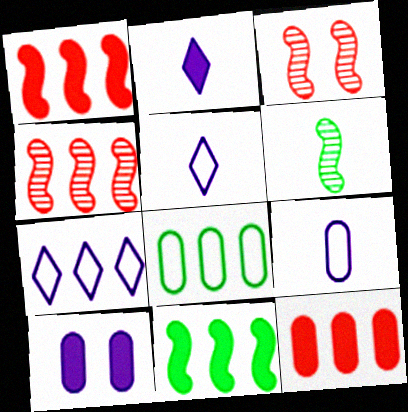[[2, 3, 8]]